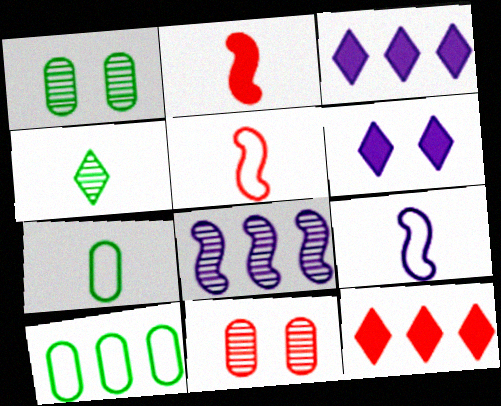[[1, 3, 5], 
[1, 9, 12], 
[4, 8, 11], 
[5, 11, 12], 
[8, 10, 12]]